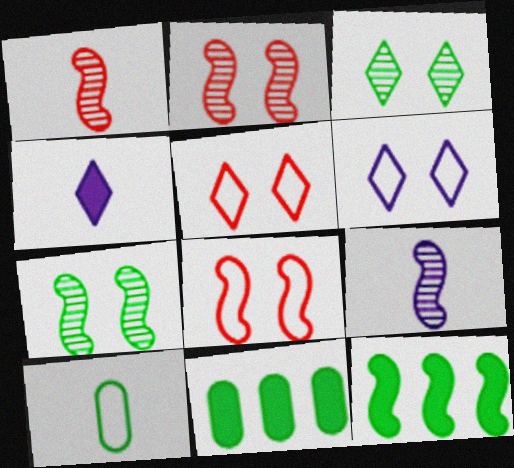[[1, 4, 10], 
[1, 6, 11], 
[3, 10, 12], 
[5, 9, 11], 
[8, 9, 12]]